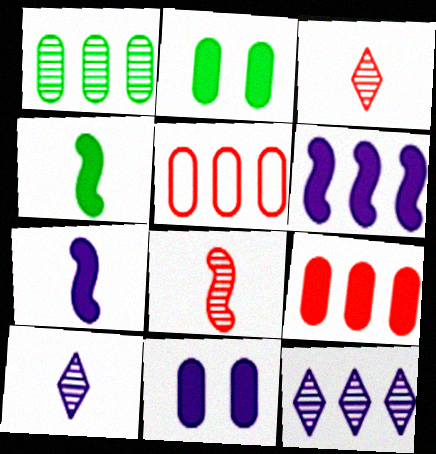[]